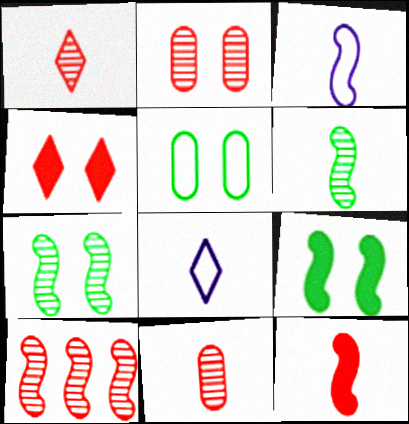[[1, 2, 10], 
[3, 6, 12], 
[3, 9, 10]]